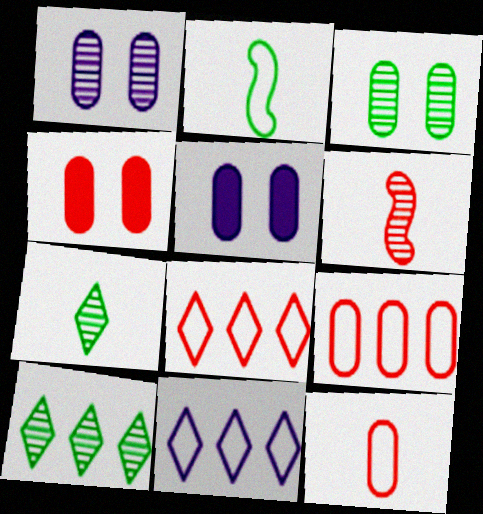[[1, 6, 10], 
[4, 6, 8]]